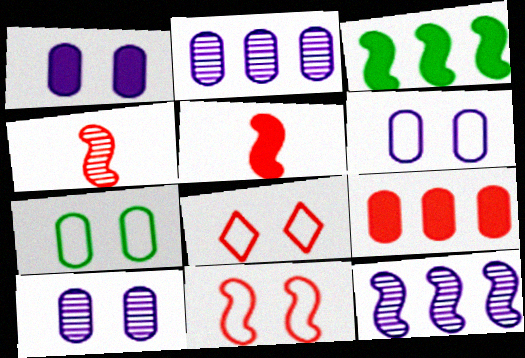[[1, 6, 10], 
[4, 8, 9]]